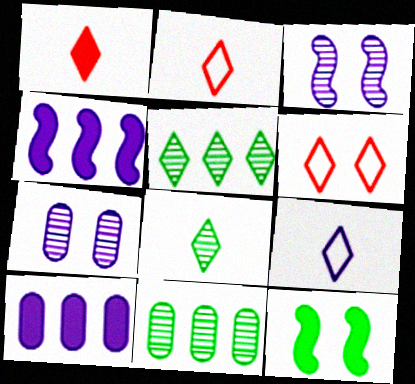[[1, 8, 9], 
[1, 10, 12], 
[3, 9, 10], 
[4, 7, 9], 
[6, 7, 12]]